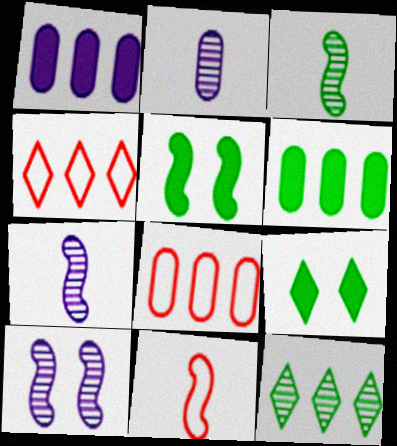[[2, 4, 5], 
[7, 8, 9]]